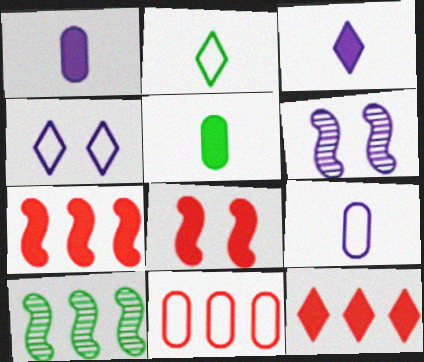[]